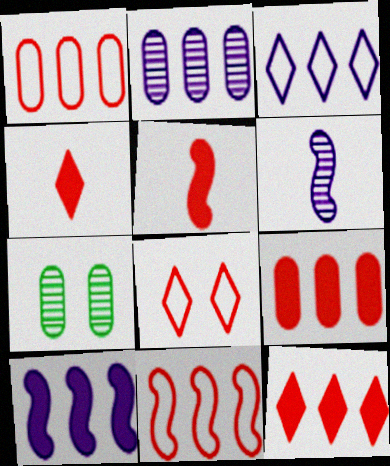[[2, 3, 10], 
[3, 5, 7]]